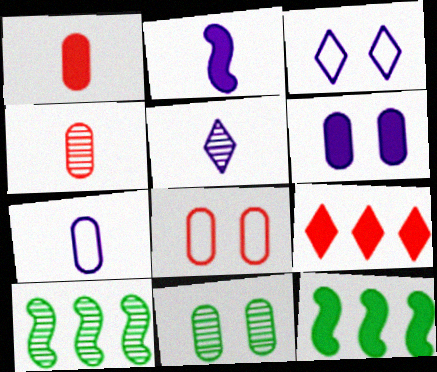[[1, 3, 10], 
[2, 5, 7], 
[3, 4, 12], 
[5, 8, 12], 
[6, 8, 11]]